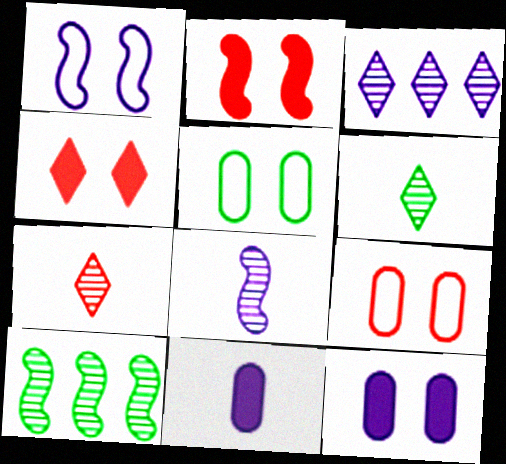[[1, 3, 11]]